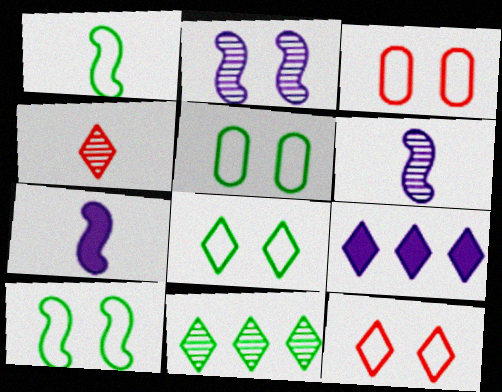[[3, 7, 11], 
[4, 8, 9], 
[5, 8, 10]]